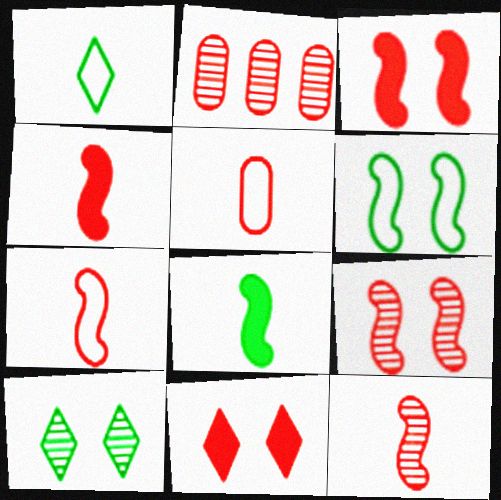[[2, 7, 11], 
[4, 7, 12]]